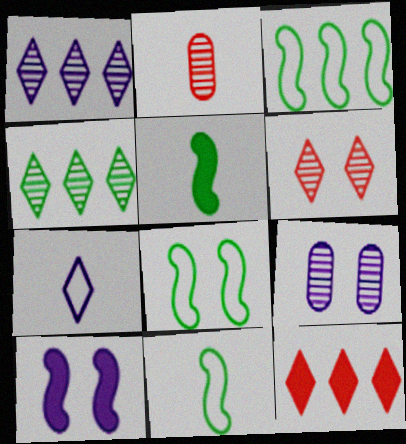[[2, 5, 7], 
[3, 8, 11], 
[9, 11, 12]]